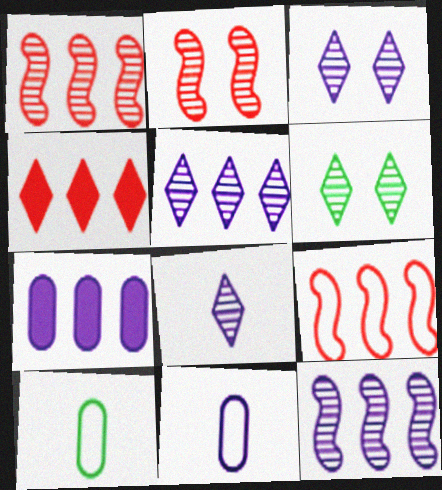[[3, 5, 8]]